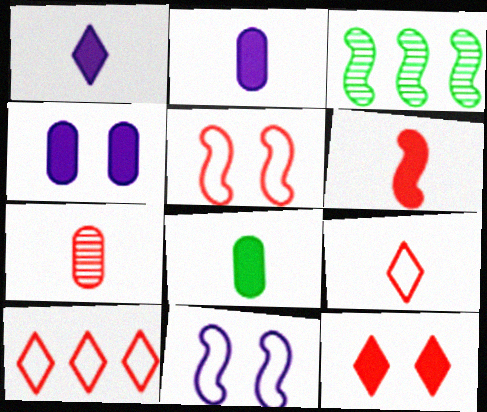[[1, 6, 8], 
[3, 4, 9], 
[3, 6, 11], 
[6, 7, 9]]